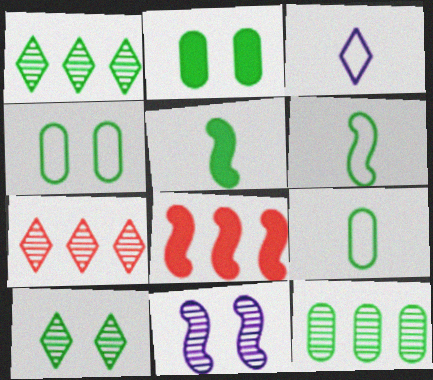[[1, 2, 6], 
[1, 4, 5], 
[2, 9, 12], 
[6, 8, 11]]